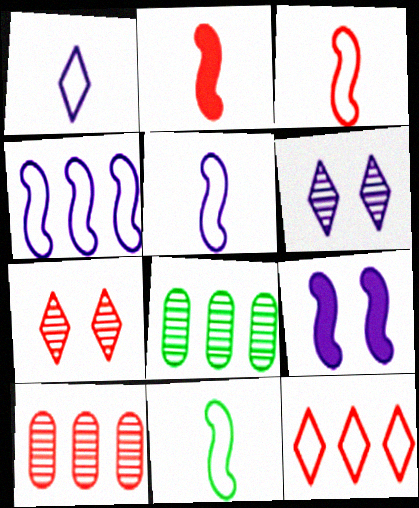[[3, 5, 11]]